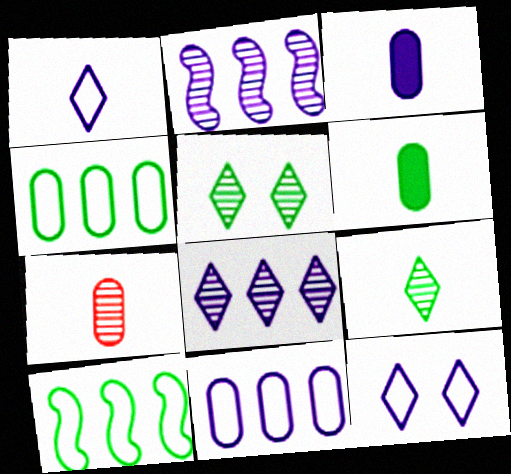[[2, 3, 12], 
[2, 5, 7], 
[5, 6, 10]]